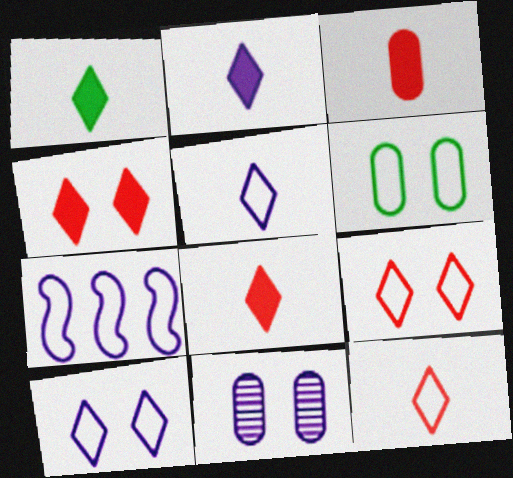[[1, 2, 8], 
[2, 7, 11], 
[6, 7, 12]]